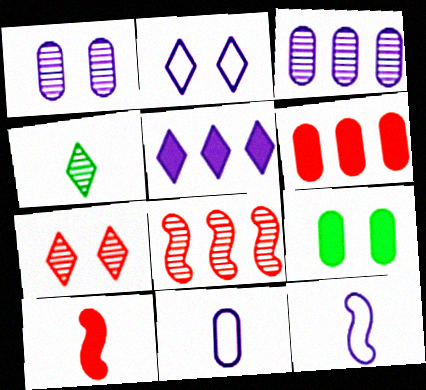[[1, 4, 8], 
[1, 5, 12], 
[4, 10, 11], 
[5, 9, 10]]